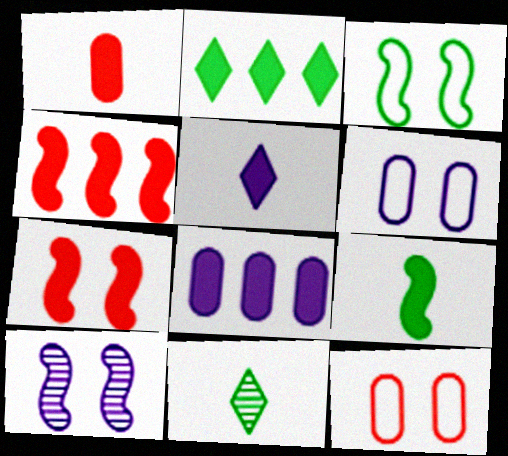[[1, 5, 9], 
[2, 4, 8], 
[3, 7, 10], 
[4, 6, 11]]